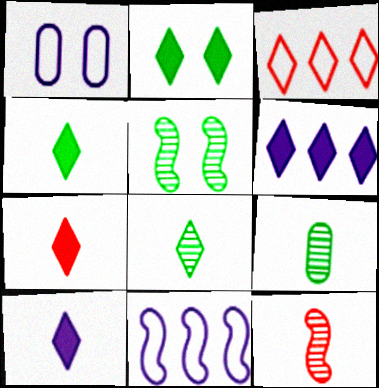[[2, 6, 7], 
[4, 7, 10]]